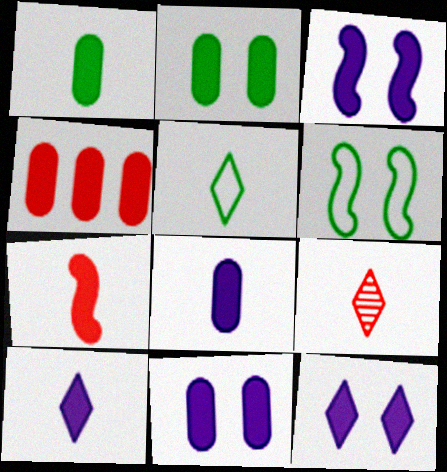[[1, 4, 11], 
[1, 7, 10], 
[2, 4, 8], 
[3, 11, 12], 
[5, 9, 10]]